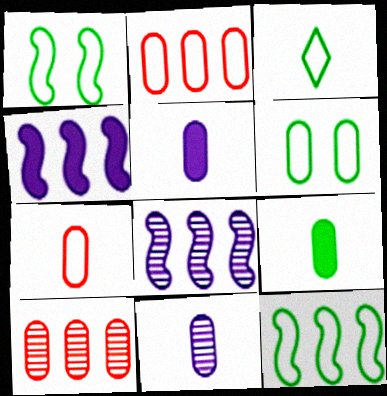[[3, 6, 12], 
[5, 6, 10], 
[7, 9, 11]]